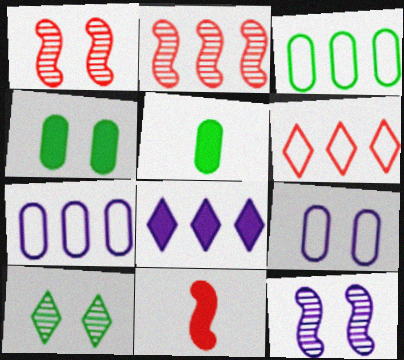[[2, 3, 8], 
[4, 8, 11], 
[5, 6, 12], 
[7, 10, 11]]